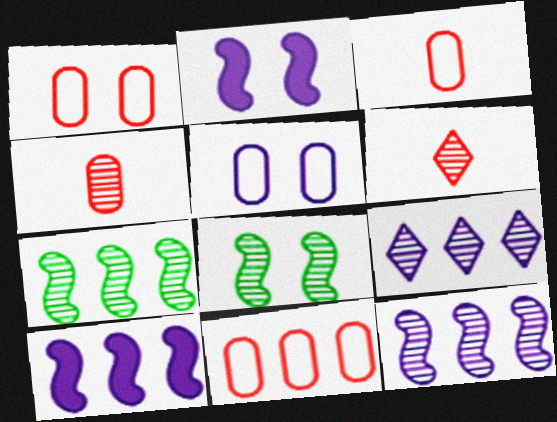[[1, 3, 11], 
[4, 8, 9]]